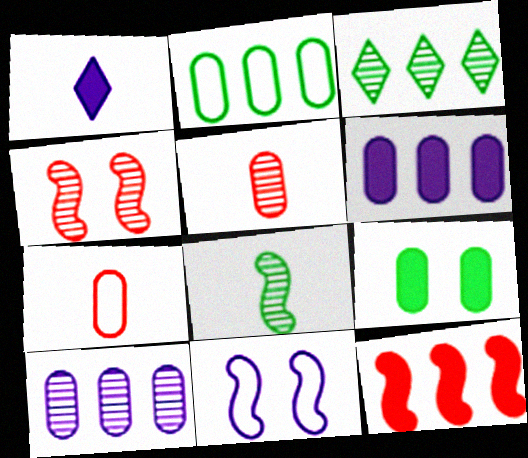[[1, 2, 4], 
[1, 7, 8], 
[1, 9, 12], 
[1, 10, 11], 
[7, 9, 10], 
[8, 11, 12]]